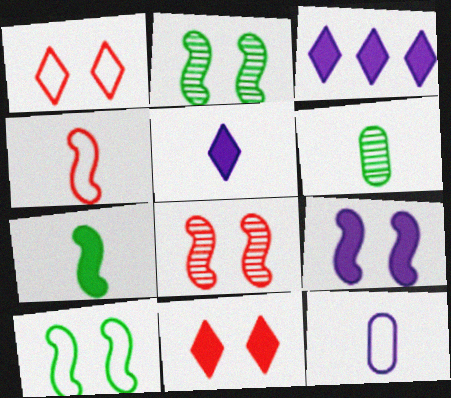[[4, 5, 6], 
[8, 9, 10]]